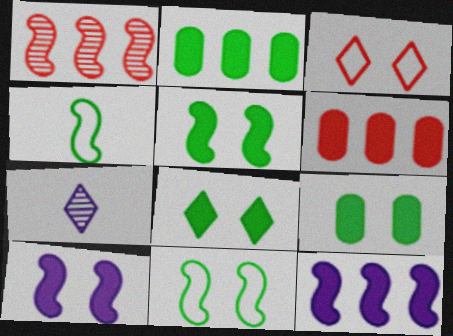[[1, 4, 10], 
[5, 8, 9], 
[6, 7, 11]]